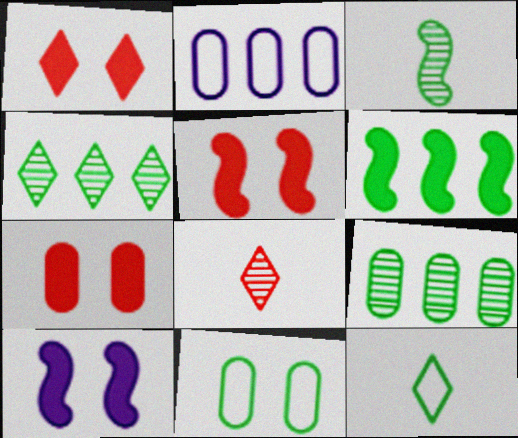[[1, 2, 3], 
[1, 5, 7]]